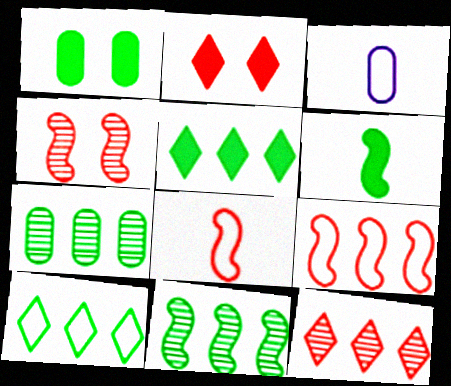[[1, 5, 6], 
[2, 3, 11], 
[3, 4, 5]]